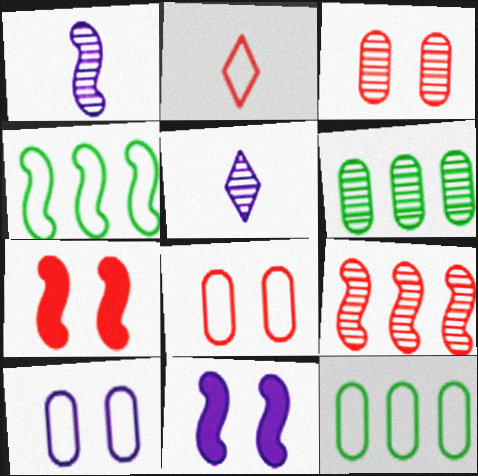[[1, 4, 7], 
[2, 4, 10], 
[2, 6, 11], 
[5, 7, 12]]